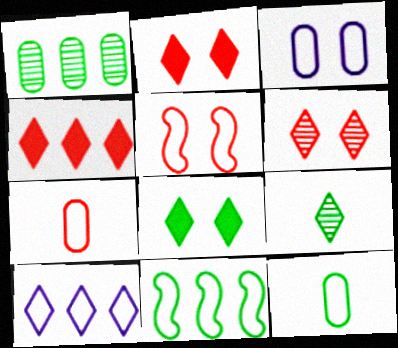[[2, 9, 10], 
[5, 10, 12]]